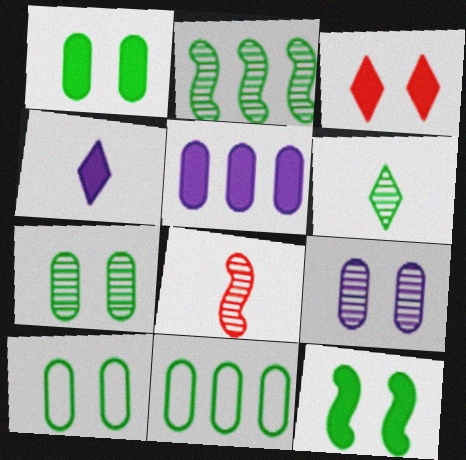[[1, 7, 10], 
[2, 6, 7], 
[6, 11, 12]]